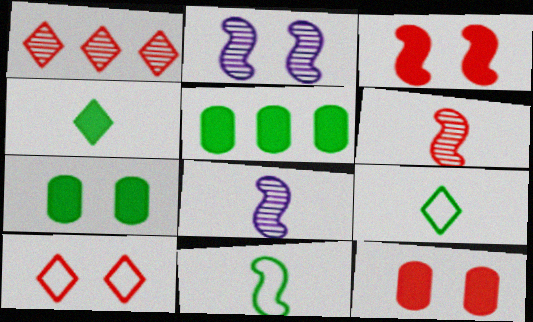[[2, 7, 10], 
[5, 8, 10]]